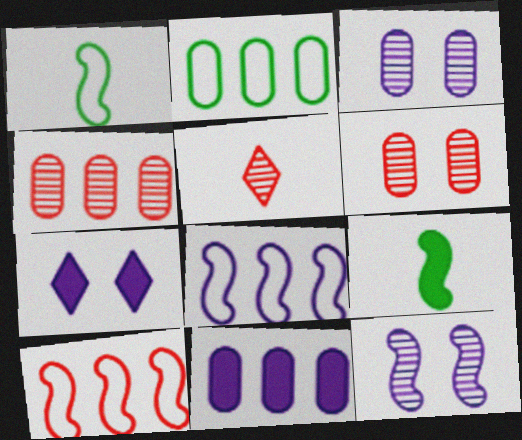[[1, 4, 7], 
[2, 4, 11], 
[9, 10, 12]]